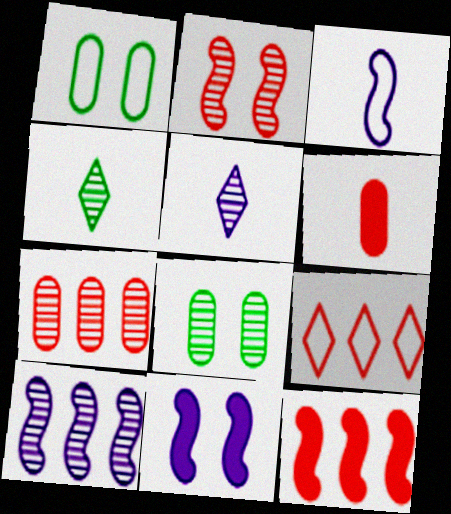[[1, 3, 9], 
[1, 5, 12], 
[2, 6, 9], 
[3, 4, 6], 
[3, 10, 11], 
[7, 9, 12]]